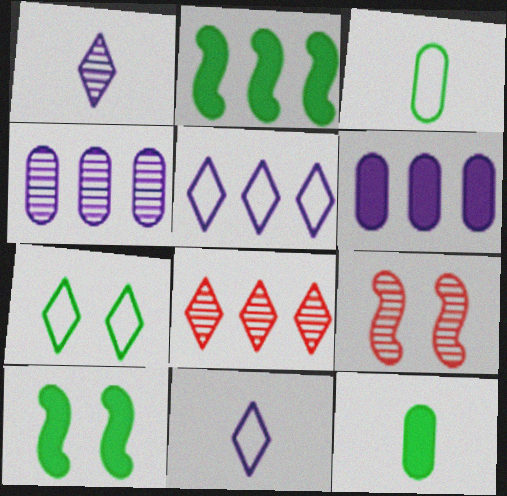[[5, 9, 12]]